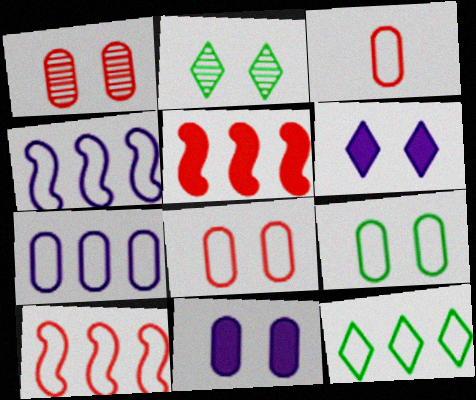[[1, 9, 11], 
[3, 7, 9], 
[7, 10, 12]]